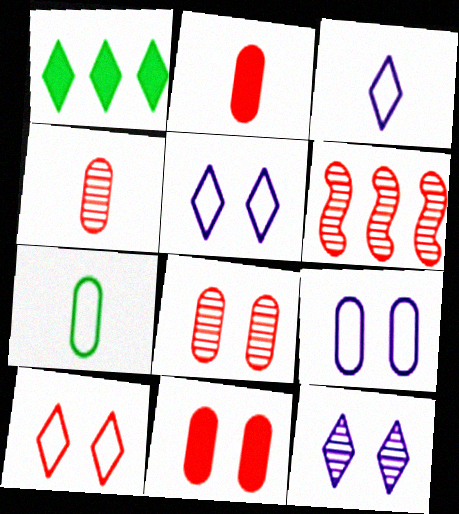[[2, 6, 10]]